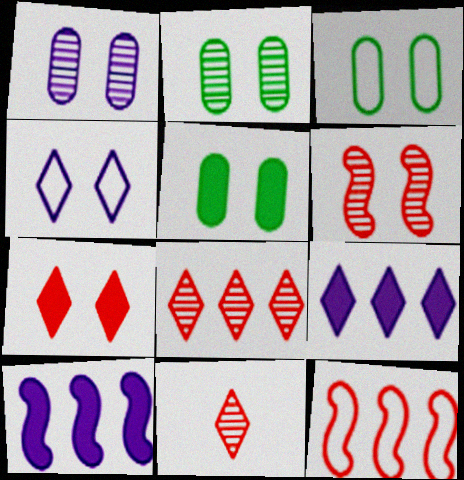[[2, 3, 5], 
[3, 10, 11], 
[4, 5, 6]]